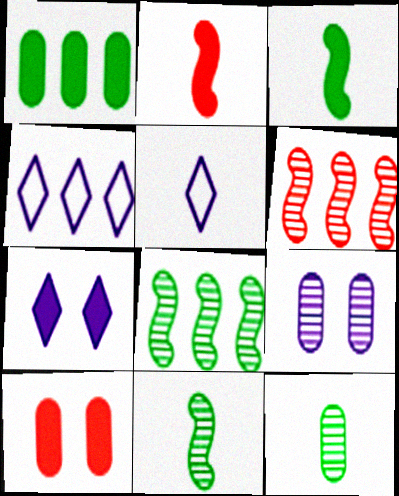[[1, 2, 7], 
[1, 4, 6], 
[2, 5, 12], 
[4, 10, 11], 
[5, 8, 10]]